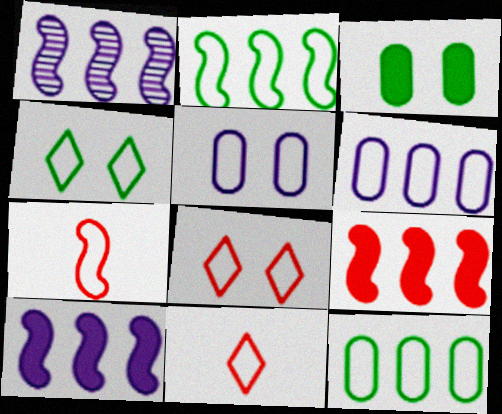[[1, 2, 9], 
[1, 3, 11], 
[2, 5, 11], 
[4, 6, 7]]